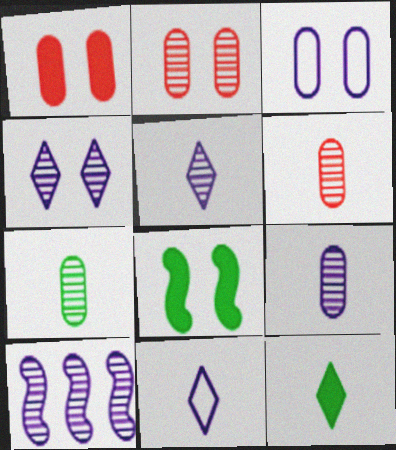[[4, 9, 10], 
[6, 7, 9]]